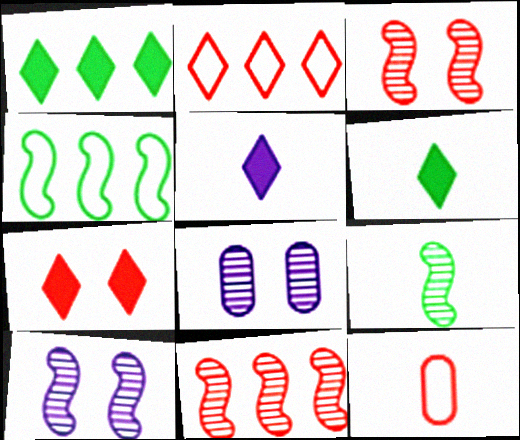[[1, 5, 7], 
[1, 10, 12], 
[5, 9, 12], 
[7, 11, 12], 
[9, 10, 11]]